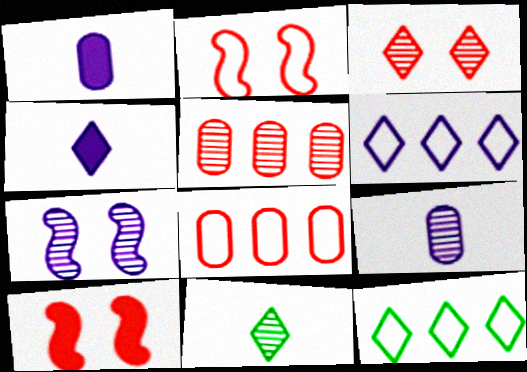[[1, 6, 7], 
[3, 4, 12], 
[5, 7, 11], 
[9, 10, 12]]